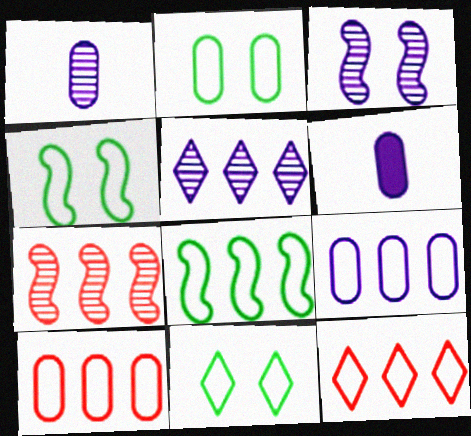[[1, 3, 5], 
[2, 4, 11], 
[6, 7, 11], 
[8, 9, 12]]